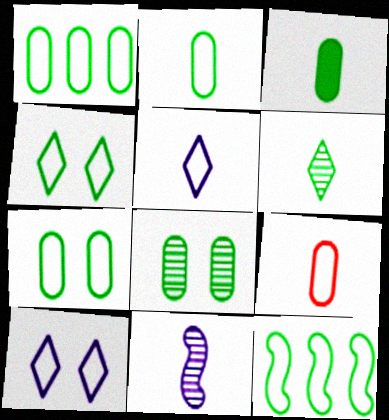[[1, 2, 7], 
[1, 3, 8], 
[2, 4, 12], 
[9, 10, 12]]